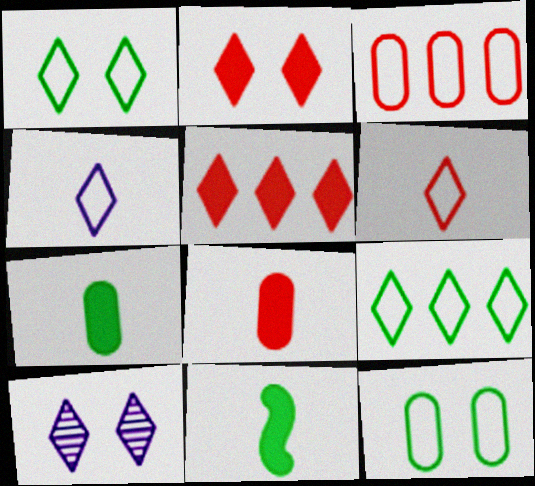[[1, 2, 10], 
[3, 10, 11]]